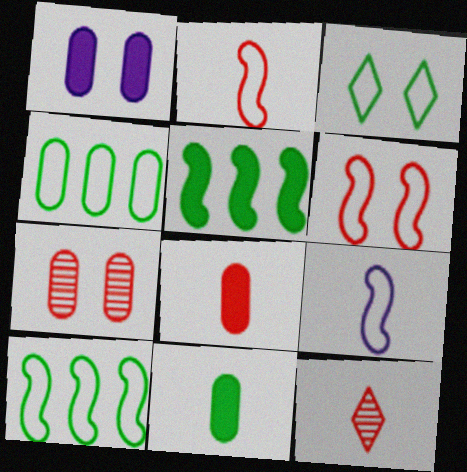[[1, 10, 12], 
[2, 8, 12], 
[6, 9, 10], 
[9, 11, 12]]